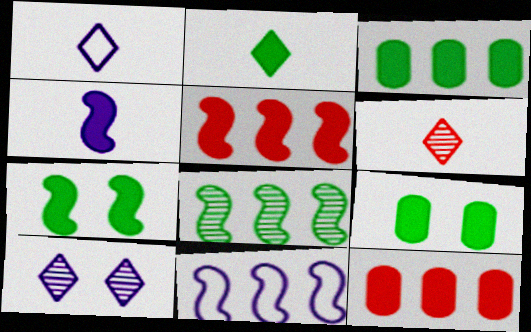[[1, 2, 6], 
[2, 3, 7], 
[4, 5, 7], 
[5, 8, 11], 
[6, 9, 11]]